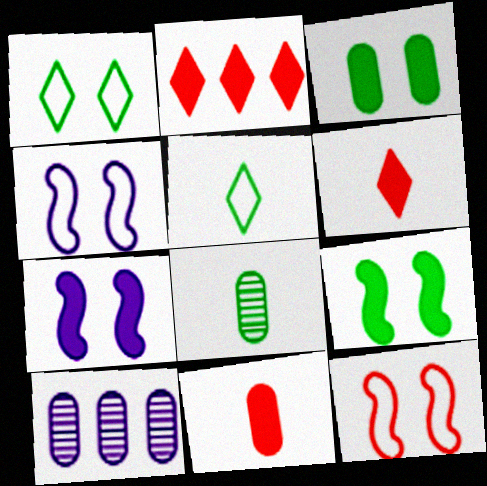[[2, 4, 8]]